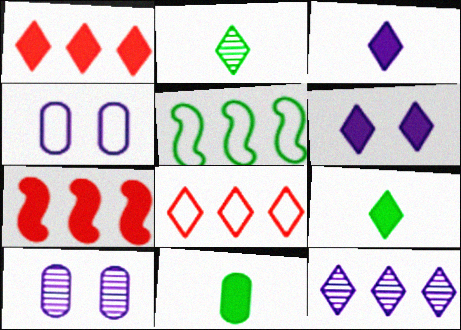[[1, 6, 9], 
[2, 4, 7], 
[2, 6, 8], 
[6, 7, 11]]